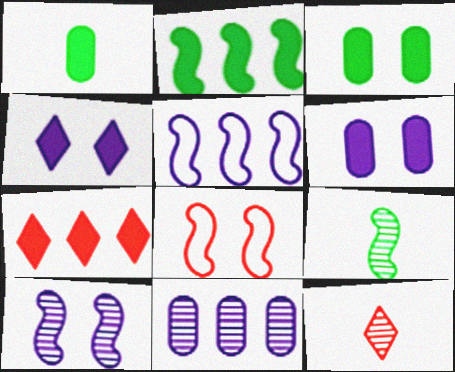[[3, 5, 12]]